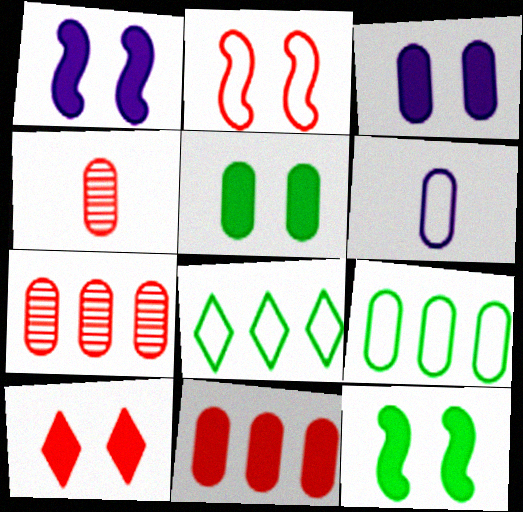[[1, 4, 8], 
[1, 5, 10], 
[2, 6, 8], 
[3, 4, 9], 
[3, 10, 12], 
[5, 6, 7]]